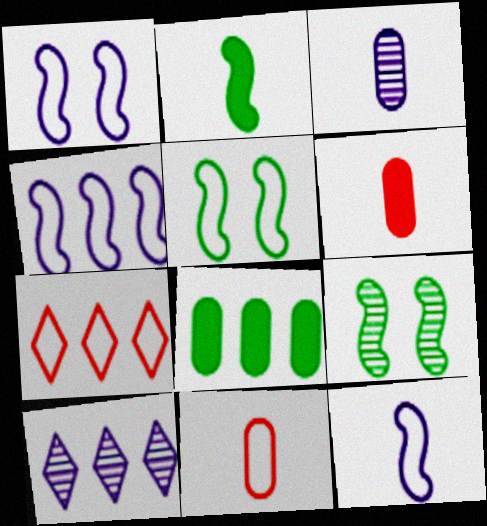[[1, 4, 12], 
[5, 6, 10]]